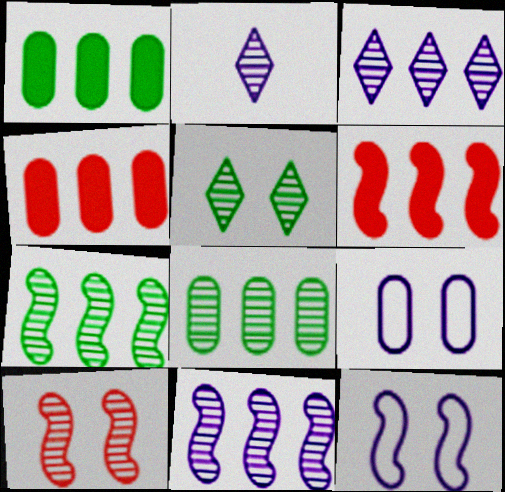[[2, 8, 10]]